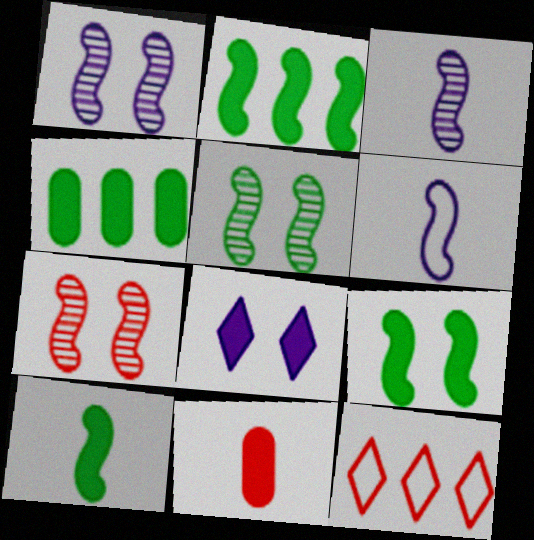[[1, 5, 7], 
[2, 6, 7], 
[2, 8, 11], 
[2, 9, 10], 
[7, 11, 12]]